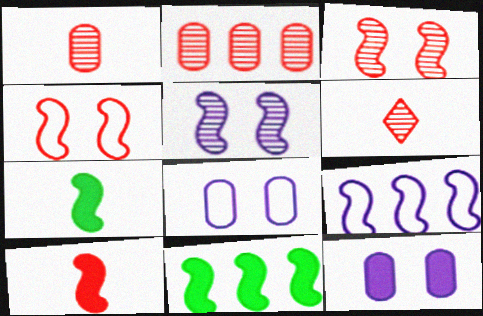[[2, 3, 6], 
[3, 7, 9], 
[6, 8, 11]]